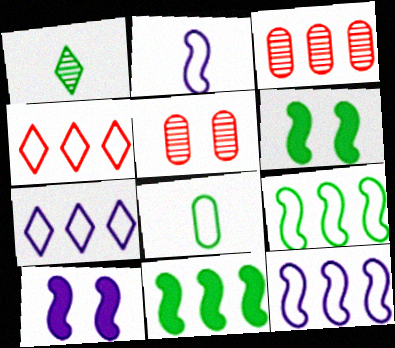[[3, 7, 11]]